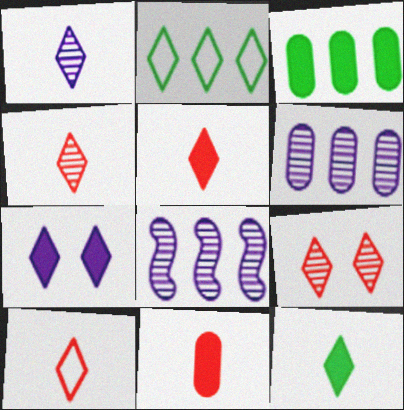[[1, 10, 12], 
[2, 4, 7], 
[4, 5, 10]]